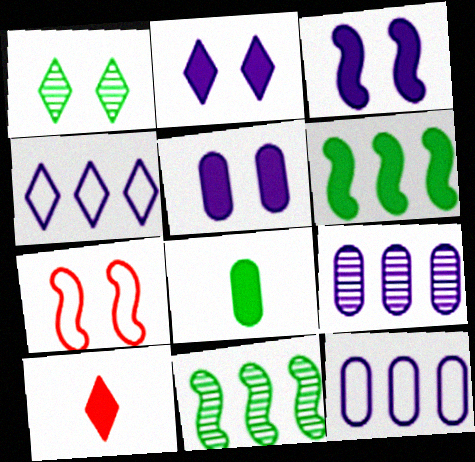[[1, 4, 10], 
[1, 5, 7], 
[2, 3, 5], 
[5, 6, 10]]